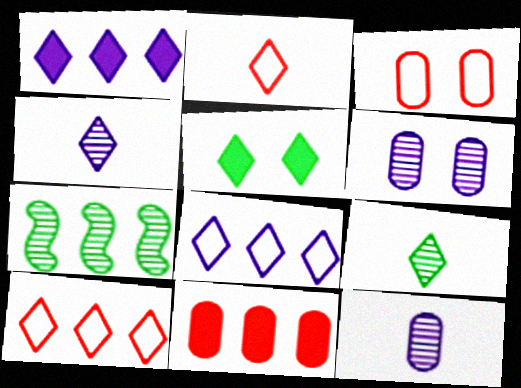[[4, 5, 10], 
[7, 8, 11]]